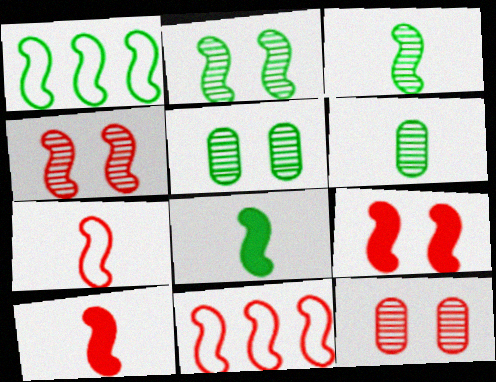[[1, 2, 8], 
[4, 10, 11]]